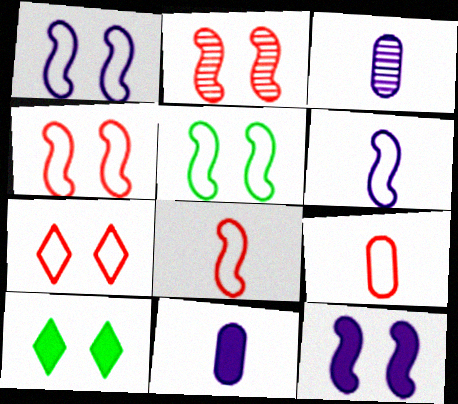[[1, 4, 5], 
[2, 5, 12]]